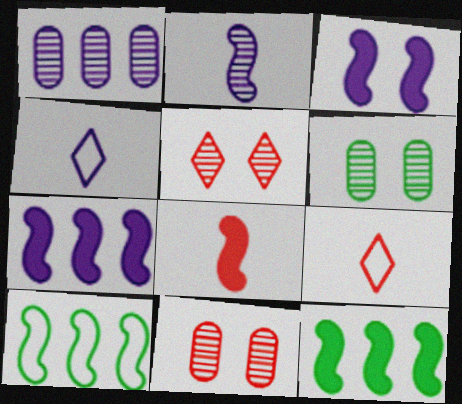[[1, 3, 4], 
[3, 8, 12], 
[4, 11, 12], 
[6, 7, 9]]